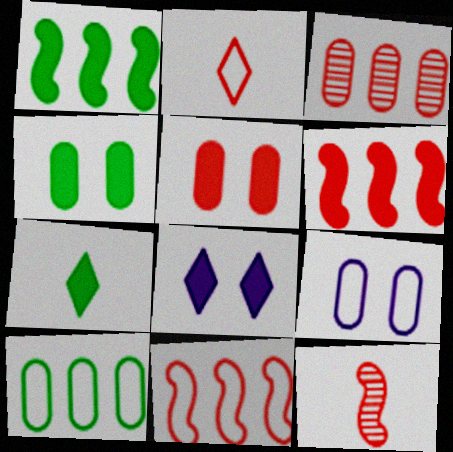[[1, 4, 7], 
[8, 10, 12]]